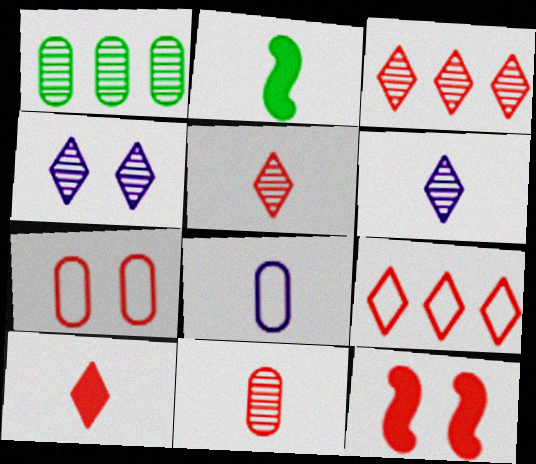[[2, 5, 8], 
[9, 11, 12]]